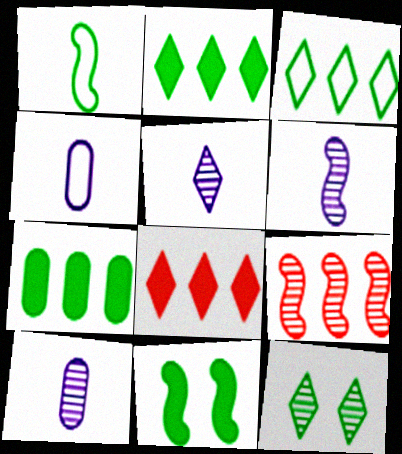[[1, 7, 12], 
[5, 6, 10], 
[9, 10, 12]]